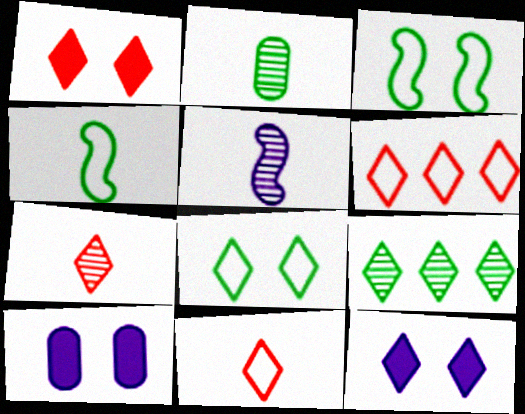[[1, 6, 7], 
[2, 5, 7], 
[9, 11, 12]]